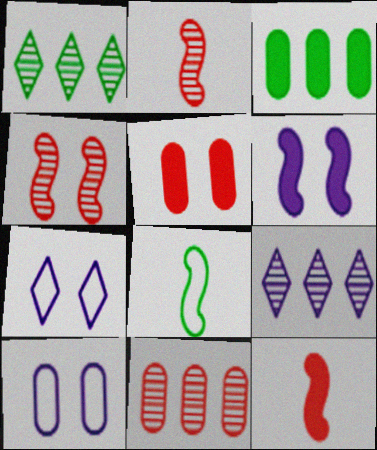[[1, 10, 12], 
[2, 3, 7], 
[5, 8, 9]]